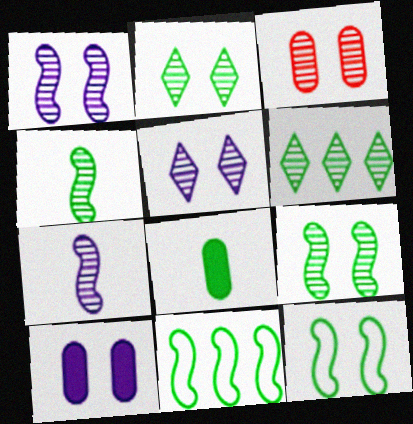[[1, 2, 3], 
[2, 8, 11], 
[3, 5, 9], 
[3, 6, 7], 
[6, 8, 12]]